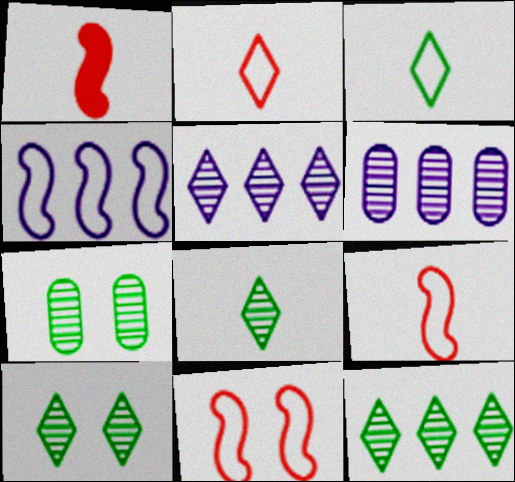[[8, 10, 12]]